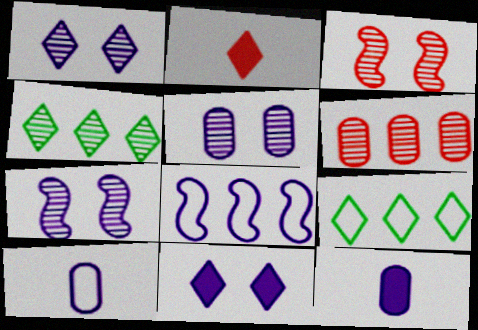[[1, 2, 9], 
[1, 5, 7], 
[1, 8, 12], 
[3, 9, 12]]